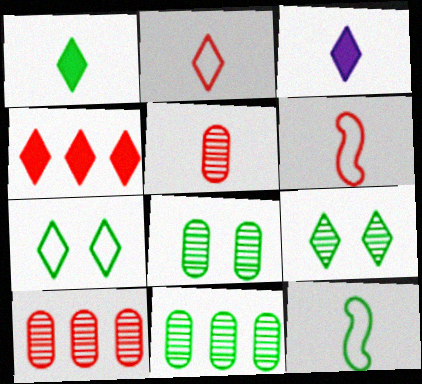[[3, 5, 12]]